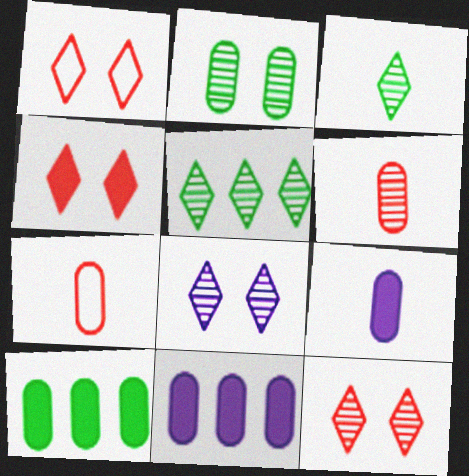[[1, 4, 12], 
[2, 7, 11]]